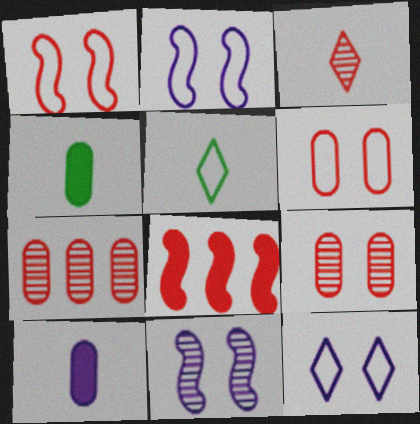[[3, 6, 8]]